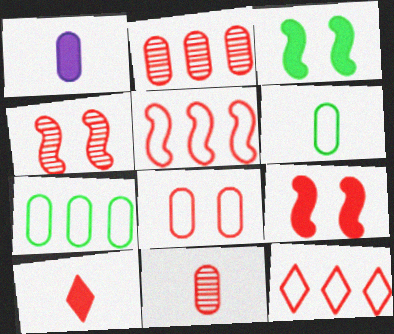[[1, 6, 11], 
[9, 11, 12]]